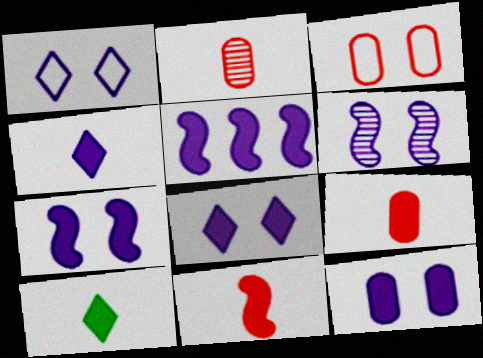[[1, 6, 12], 
[4, 5, 12], 
[7, 8, 12]]